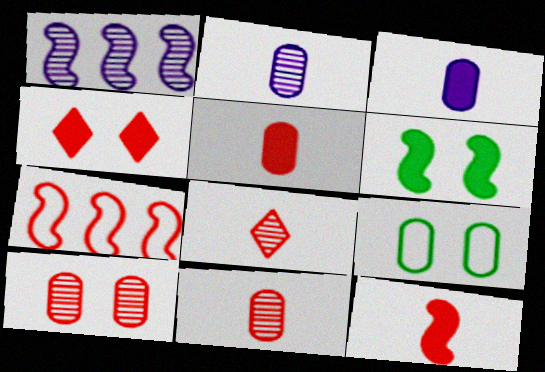[[4, 7, 11]]